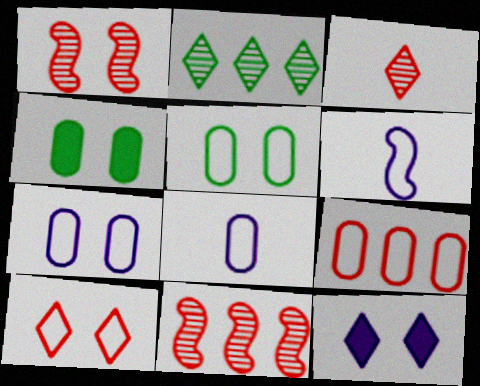[[1, 5, 12], 
[5, 8, 9]]